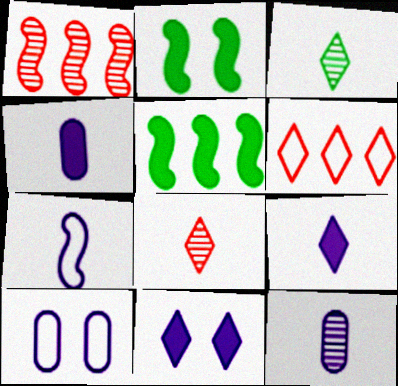[[1, 2, 7], 
[2, 6, 12], 
[3, 6, 11], 
[5, 8, 10], 
[7, 9, 12]]